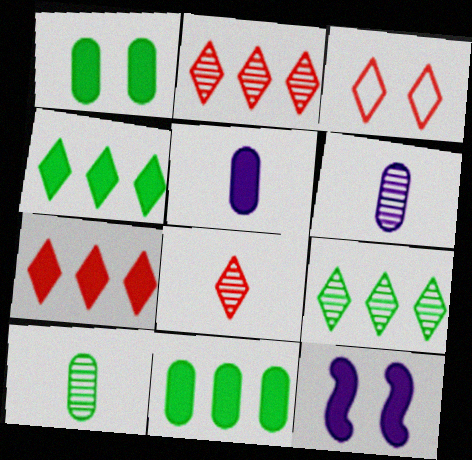[[3, 7, 8]]